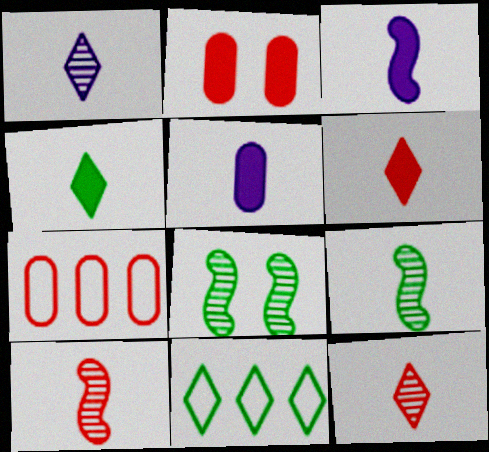[]